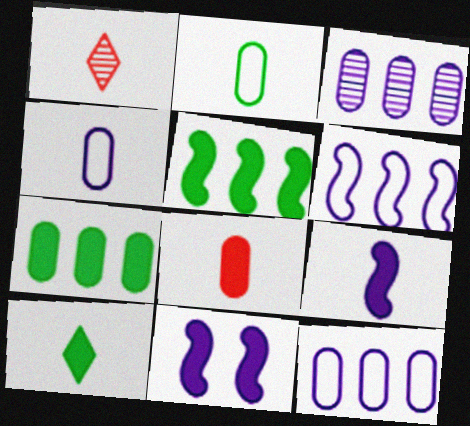[[1, 2, 9], 
[8, 9, 10]]